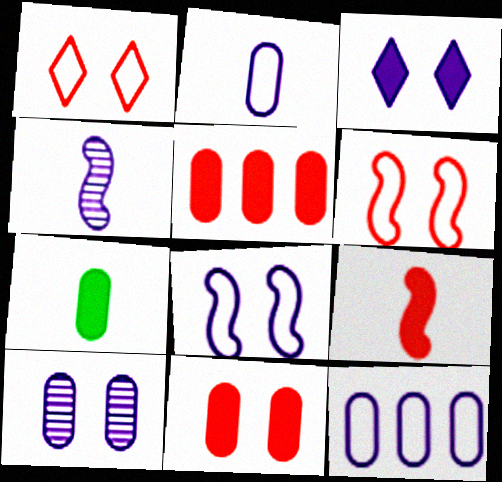[[3, 4, 12], 
[3, 8, 10]]